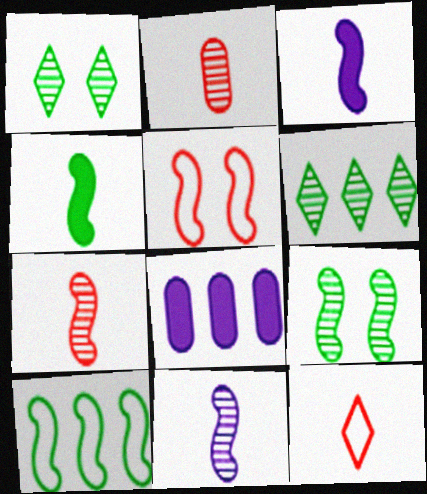[[4, 9, 10], 
[8, 9, 12]]